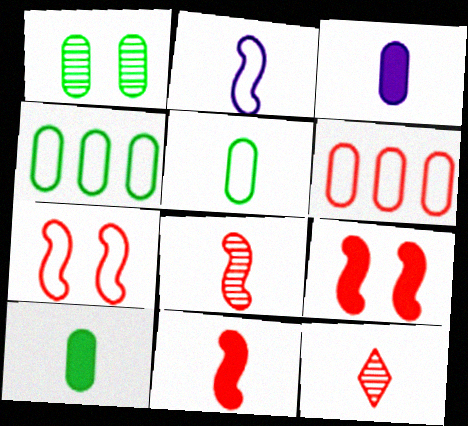[[1, 3, 6], 
[1, 4, 10], 
[2, 10, 12], 
[6, 9, 12]]